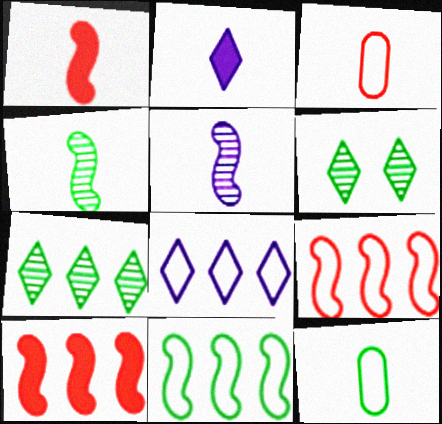[[2, 3, 4]]